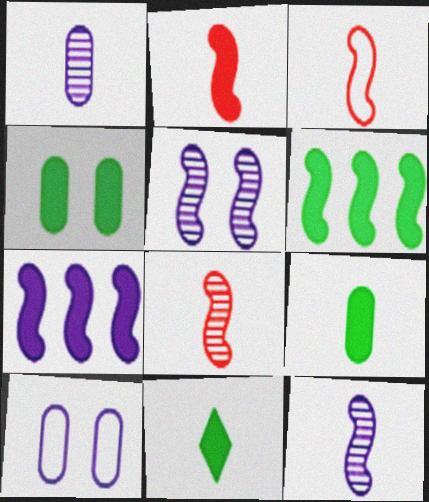[[1, 3, 11], 
[2, 3, 8], 
[3, 5, 6], 
[4, 6, 11]]